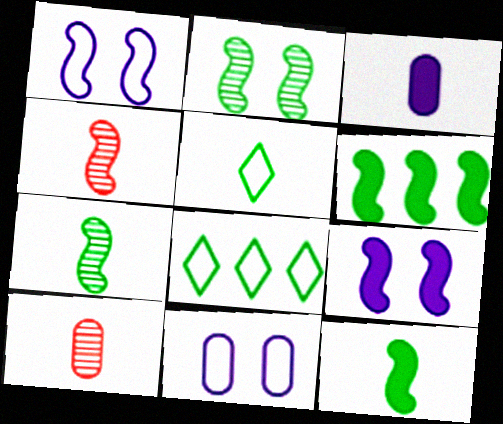[[1, 4, 6], 
[3, 4, 5], 
[8, 9, 10]]